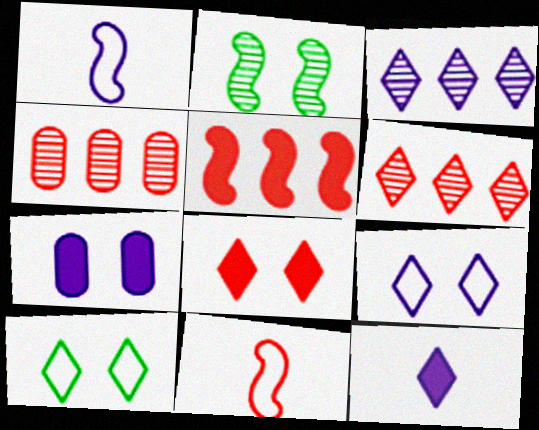[[1, 2, 5], 
[1, 3, 7], 
[3, 9, 12], 
[4, 8, 11], 
[6, 10, 12]]